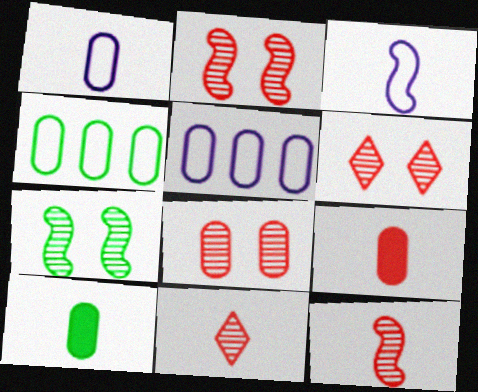[[2, 6, 8], 
[3, 10, 11], 
[5, 8, 10]]